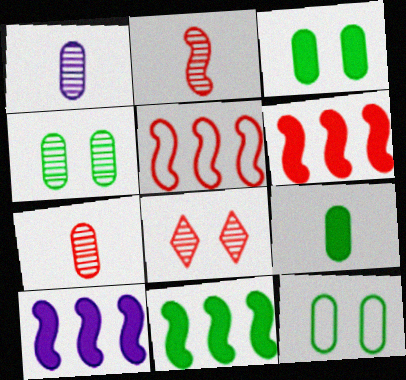[[3, 4, 12], 
[6, 10, 11]]